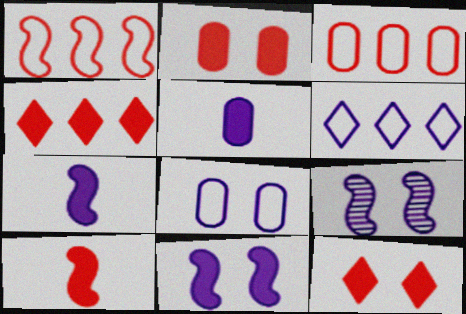[[2, 4, 10], 
[5, 6, 9]]